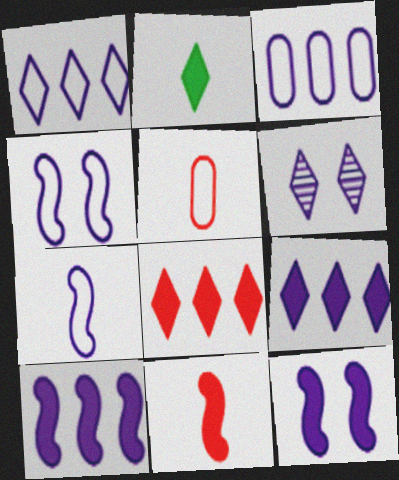[]